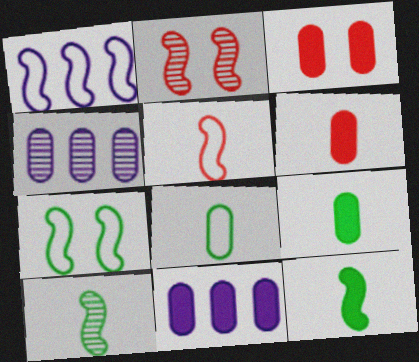[[1, 2, 12], 
[1, 5, 7], 
[3, 4, 8], 
[3, 9, 11]]